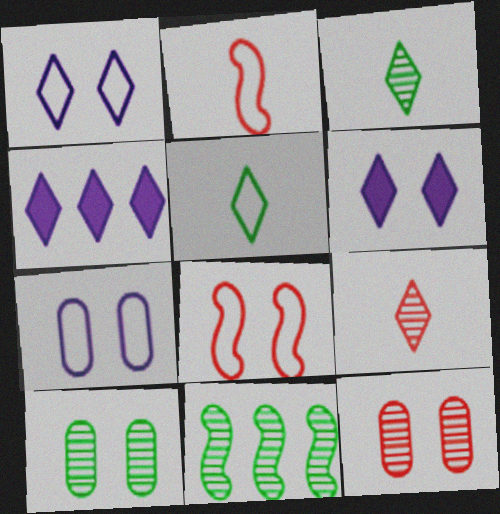[[2, 4, 10], 
[3, 10, 11], 
[6, 8, 10]]